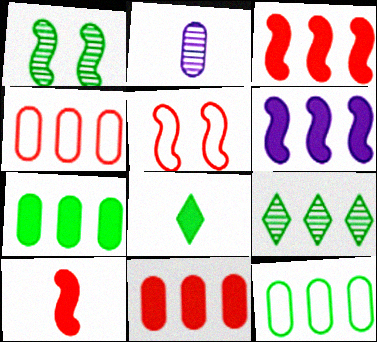[[1, 8, 12], 
[4, 6, 9]]